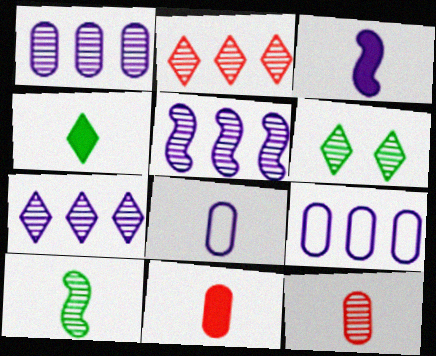[[1, 5, 7], 
[3, 4, 11], 
[5, 6, 12]]